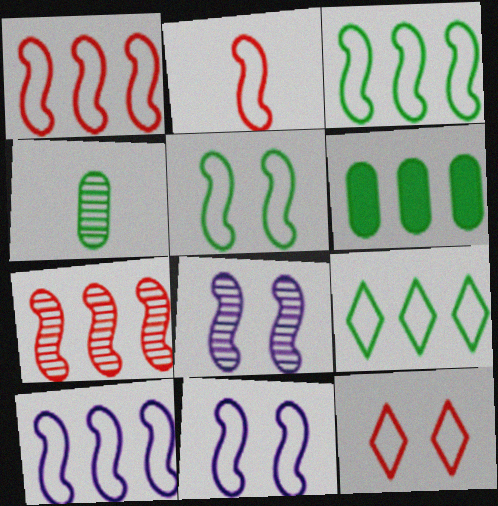[[1, 3, 10], 
[2, 3, 11], 
[2, 5, 10]]